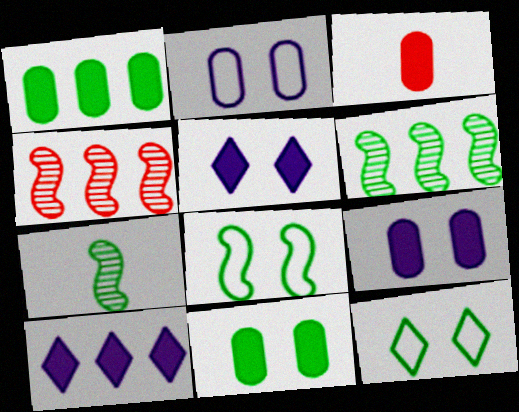[[1, 3, 9], 
[1, 7, 12]]